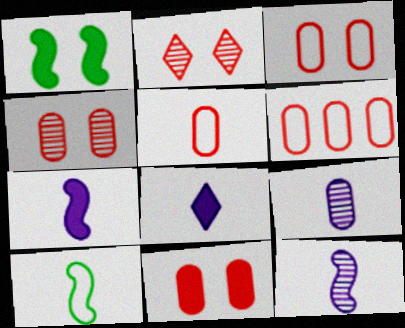[[3, 4, 11], 
[3, 5, 6]]